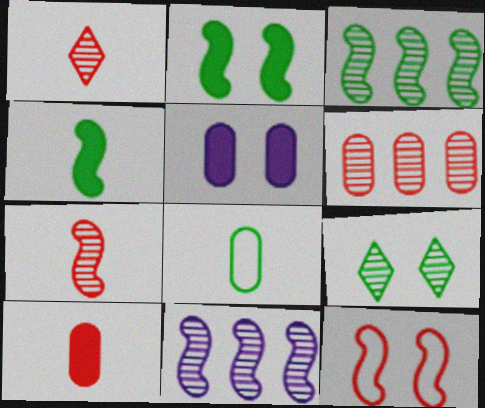[[4, 11, 12], 
[5, 6, 8], 
[5, 9, 12]]